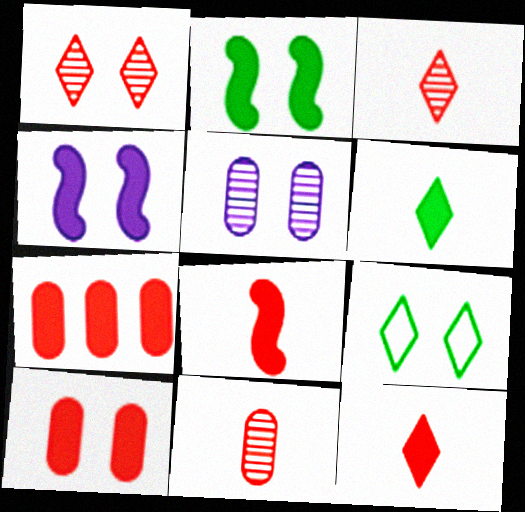[[4, 6, 7]]